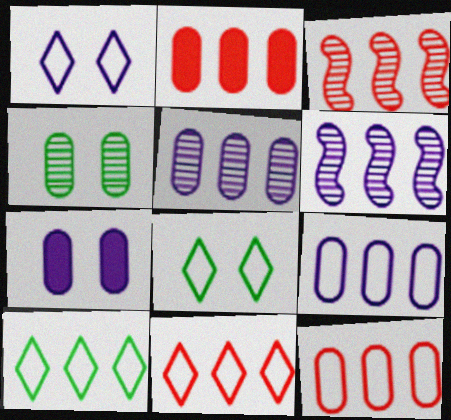[[2, 3, 11], 
[2, 6, 10]]